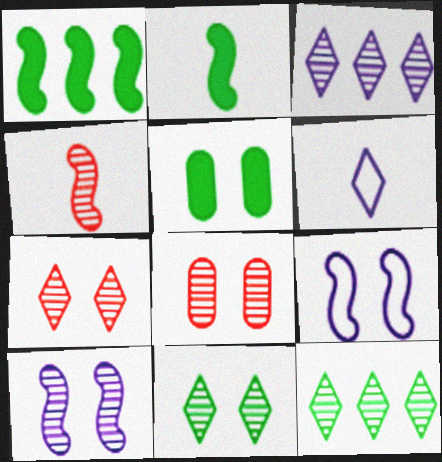[[1, 4, 9], 
[1, 6, 8], 
[5, 7, 9], 
[8, 10, 11]]